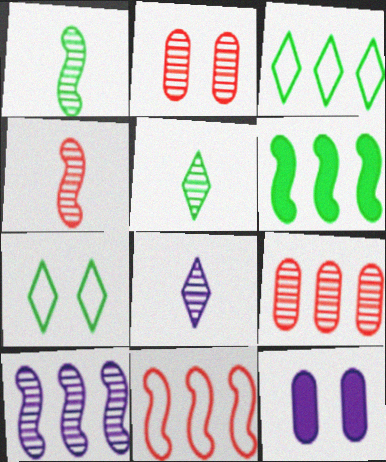[[2, 5, 10], 
[3, 4, 12], 
[5, 11, 12], 
[6, 10, 11]]